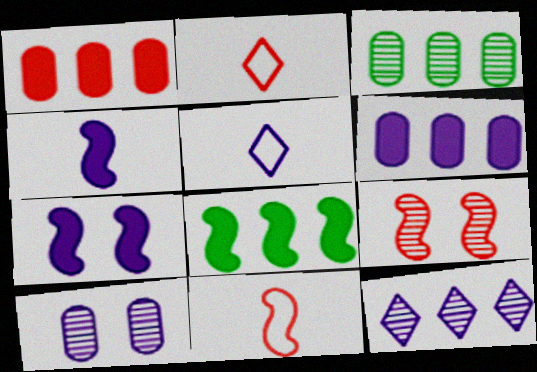[[1, 2, 9], 
[2, 3, 7], 
[2, 8, 10]]